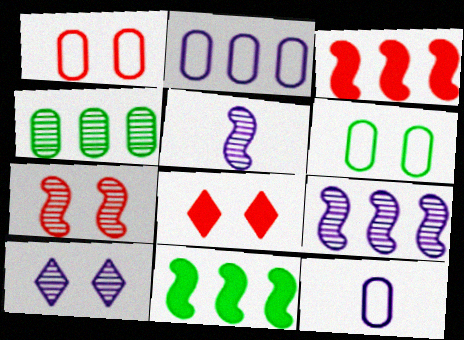[[1, 7, 8]]